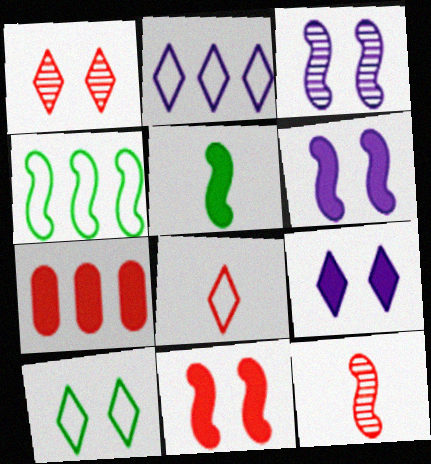[[1, 9, 10], 
[2, 8, 10], 
[4, 6, 12], 
[5, 7, 9]]